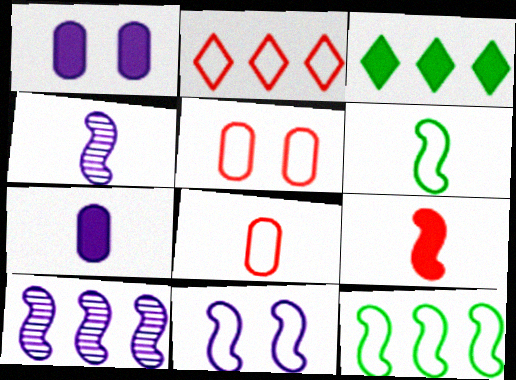[[1, 3, 9], 
[3, 4, 5], 
[4, 6, 9]]